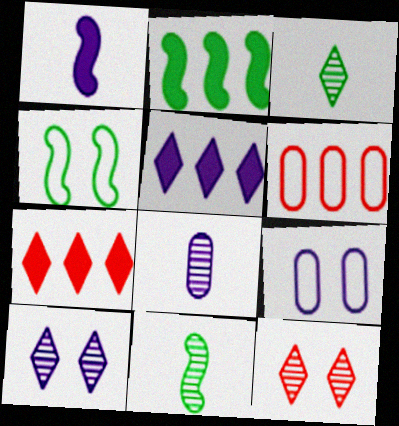[[2, 4, 11], 
[4, 7, 8], 
[7, 9, 11]]